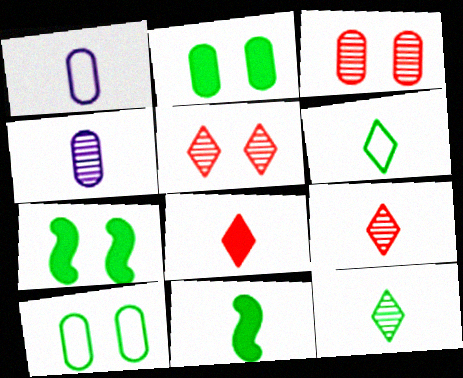[[1, 9, 11]]